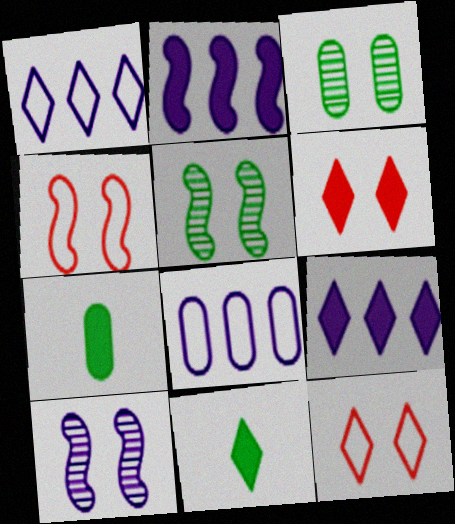[[2, 6, 7], 
[6, 9, 11]]